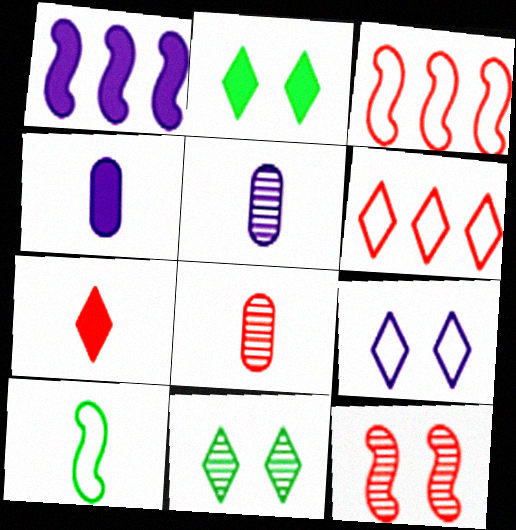[[1, 5, 9], 
[1, 10, 12], 
[2, 3, 5], 
[3, 4, 11], 
[5, 7, 10]]